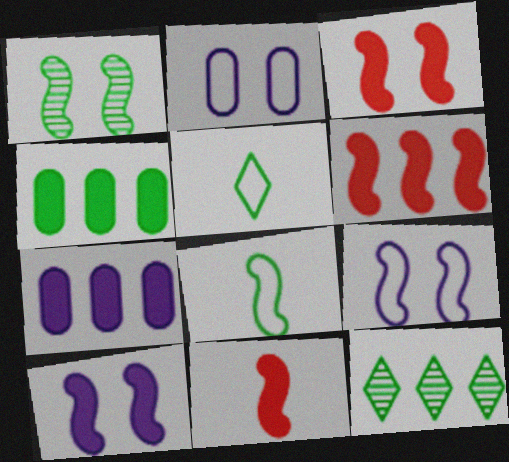[[1, 3, 9], 
[1, 4, 5], 
[2, 11, 12], 
[3, 6, 11]]